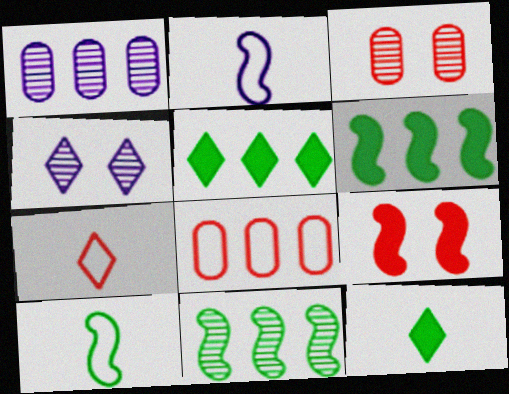[[2, 3, 5], 
[2, 9, 11], 
[4, 5, 7]]